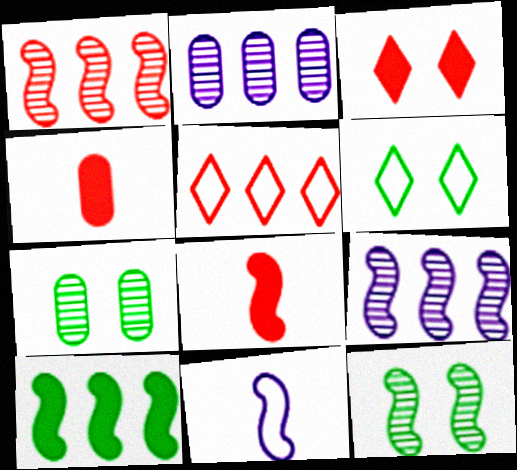[[2, 5, 10], 
[2, 6, 8], 
[4, 6, 9]]